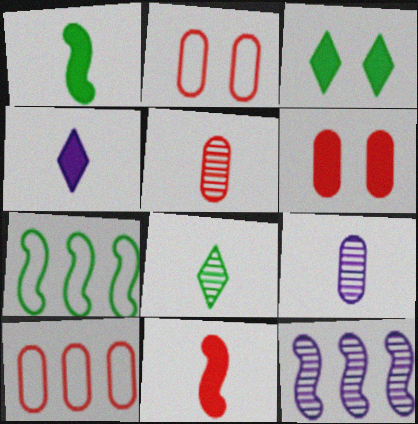[[5, 6, 10]]